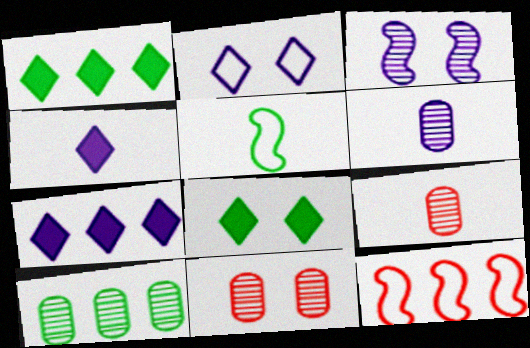[[4, 5, 9], 
[5, 7, 11], 
[5, 8, 10], 
[6, 8, 12], 
[6, 10, 11], 
[7, 10, 12]]